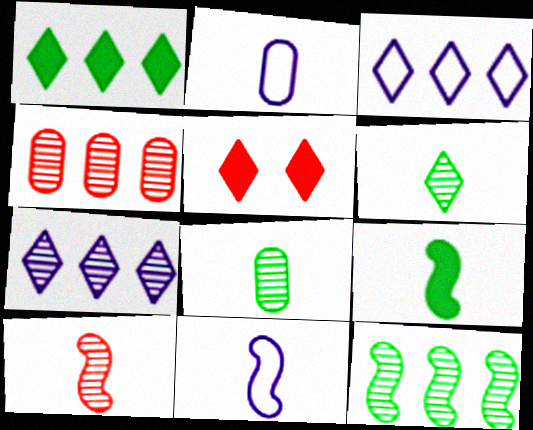[[2, 5, 12], 
[3, 5, 6], 
[4, 7, 12], 
[9, 10, 11]]